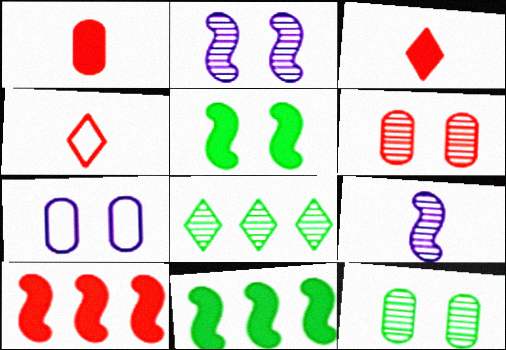[[4, 6, 10], 
[6, 8, 9]]